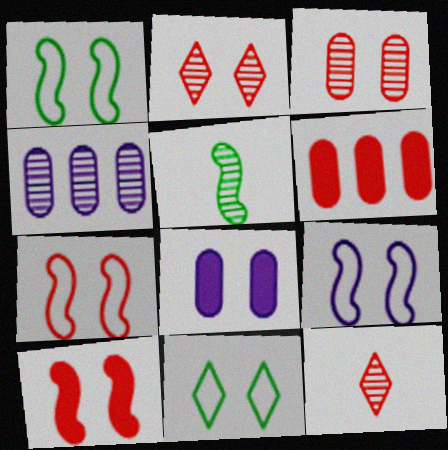[[1, 2, 8], 
[1, 7, 9], 
[2, 4, 5], 
[6, 7, 12]]